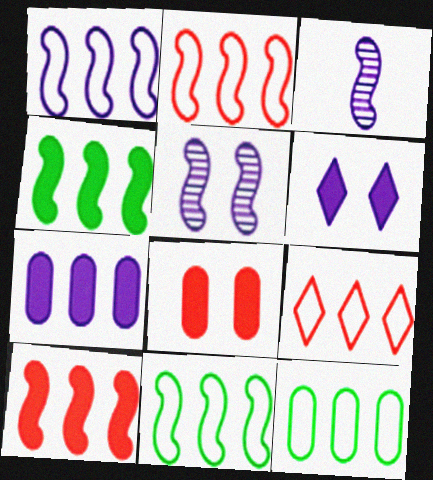[[1, 2, 11], 
[1, 9, 12]]